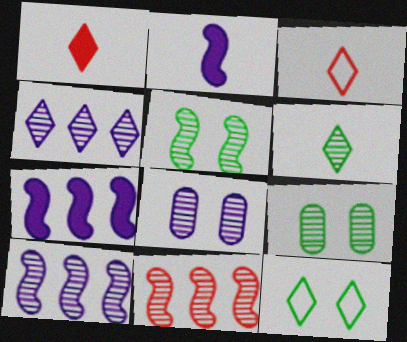[[1, 4, 12], 
[3, 7, 9], 
[6, 8, 11]]